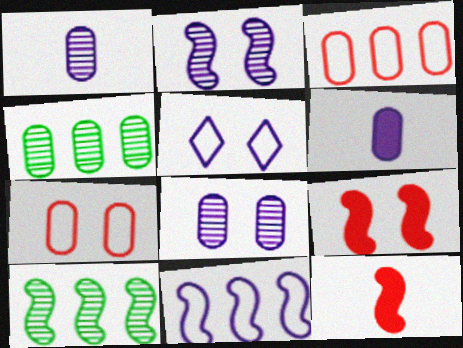[[4, 5, 12], 
[4, 6, 7]]